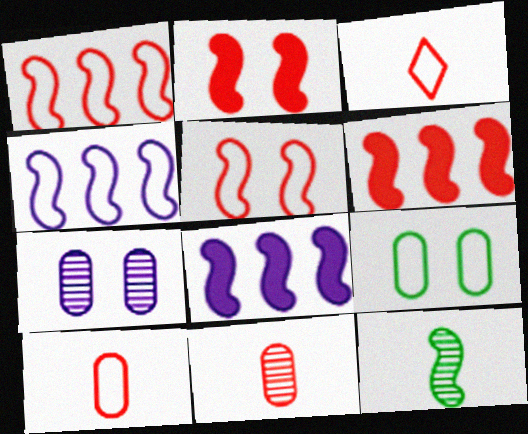[[2, 4, 12], 
[3, 4, 9], 
[5, 8, 12]]